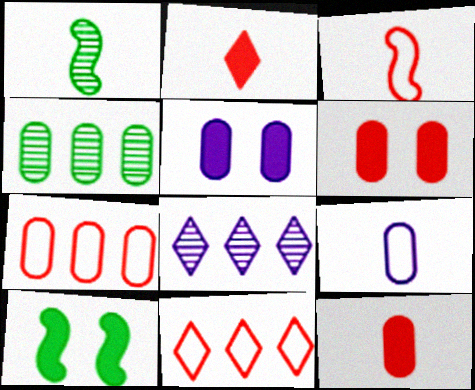[[1, 2, 9], 
[1, 5, 11], 
[4, 6, 9]]